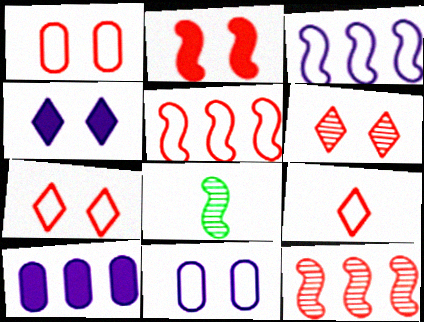[[1, 2, 6], 
[1, 5, 9], 
[2, 3, 8], 
[7, 8, 10]]